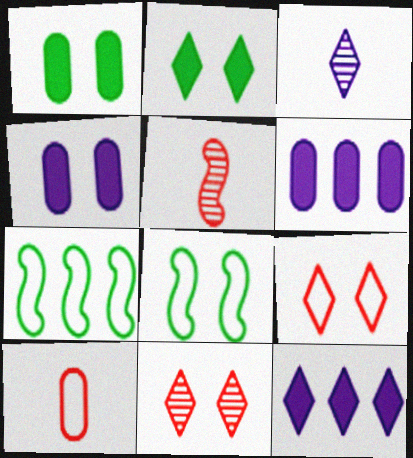[[4, 8, 11]]